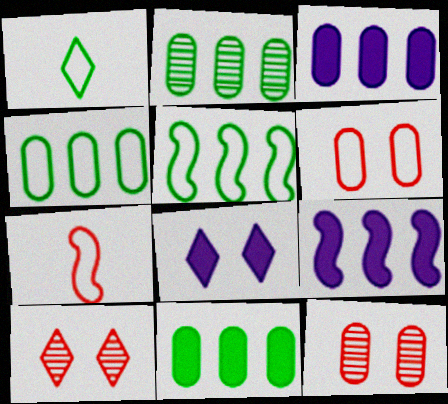[[1, 9, 12], 
[2, 4, 11], 
[2, 7, 8]]